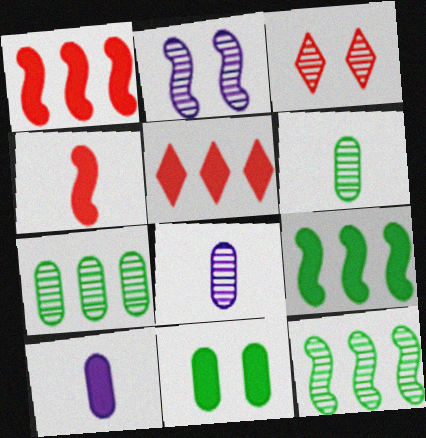[[3, 8, 12]]